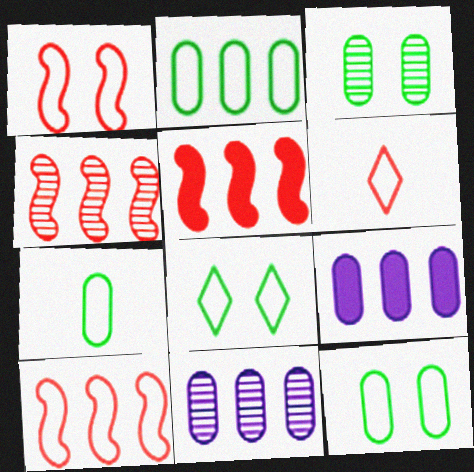[[2, 7, 12], 
[4, 5, 10]]